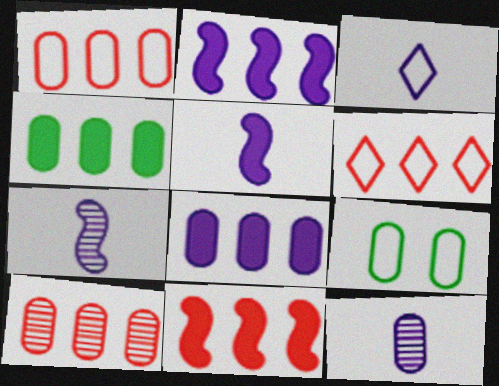[[3, 5, 12], 
[6, 10, 11]]